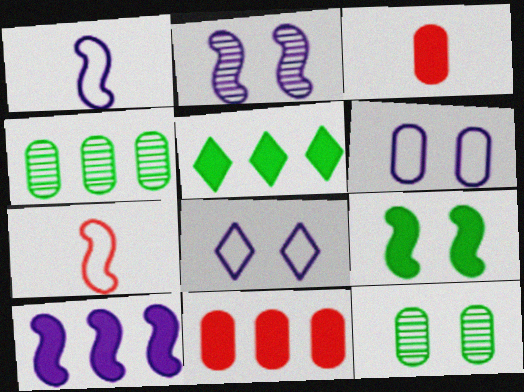[[1, 2, 10], 
[3, 4, 6], 
[5, 10, 11]]